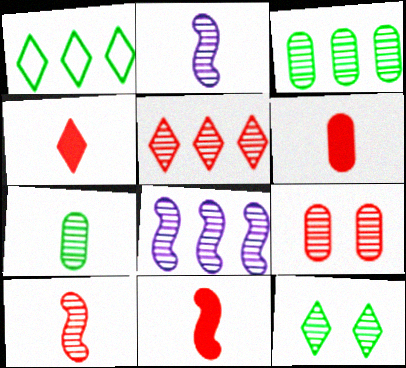[[3, 5, 8], 
[4, 6, 11], 
[5, 9, 10]]